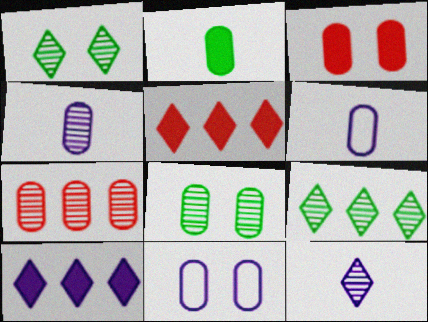[[2, 7, 11], 
[3, 8, 11], 
[4, 7, 8]]